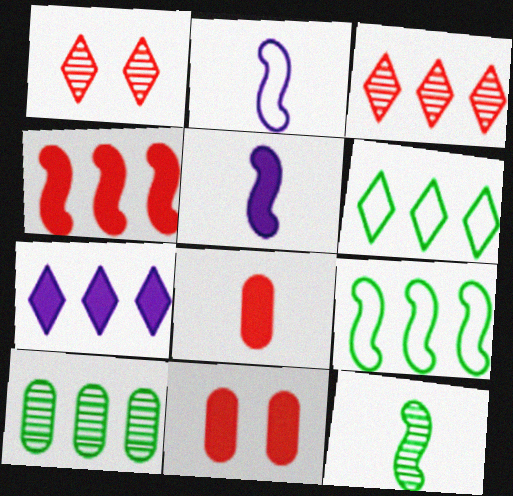[[3, 6, 7]]